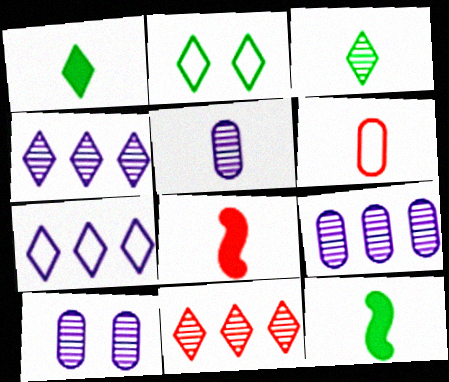[[2, 8, 9], 
[5, 9, 10]]